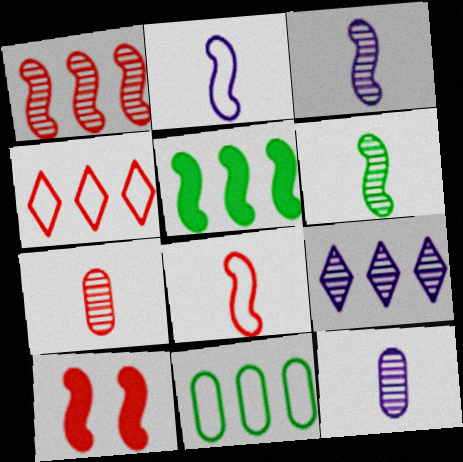[[1, 8, 10], 
[4, 7, 10]]